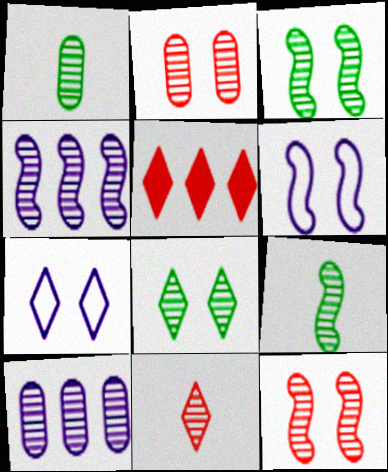[[1, 2, 10], 
[1, 5, 6], 
[3, 10, 11], 
[4, 9, 12]]